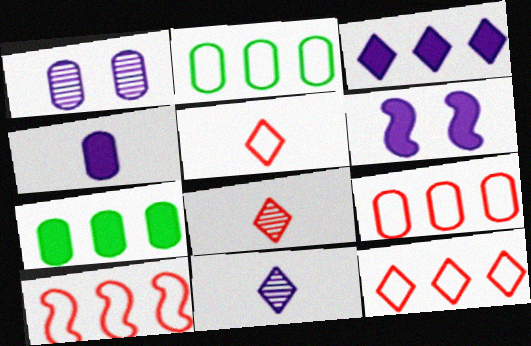[[2, 6, 8], 
[3, 4, 6], 
[9, 10, 12]]